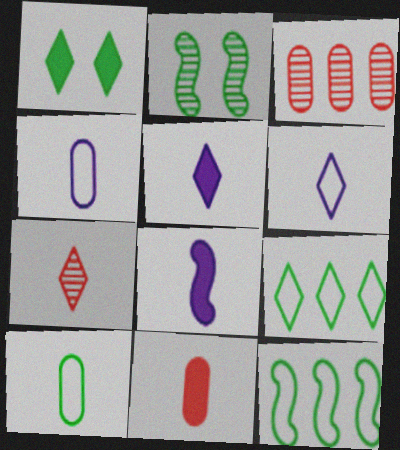[[7, 8, 10]]